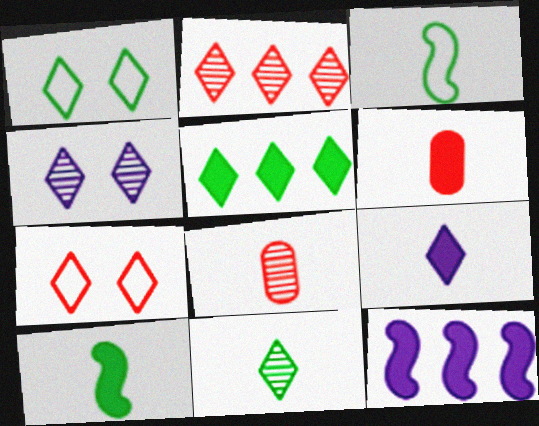[[1, 2, 9], 
[1, 5, 11], 
[1, 8, 12], 
[2, 4, 11], 
[3, 8, 9], 
[6, 9, 10]]